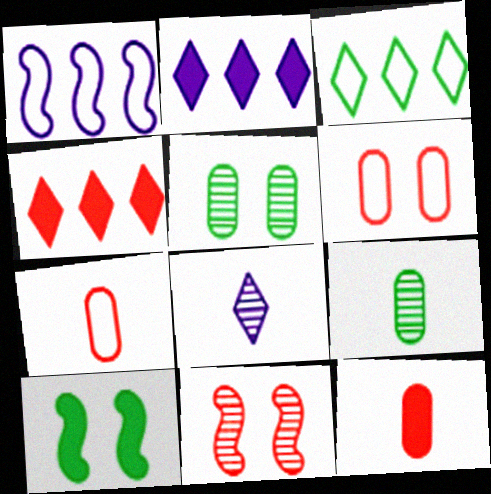[[2, 10, 12], 
[3, 9, 10], 
[4, 7, 11]]